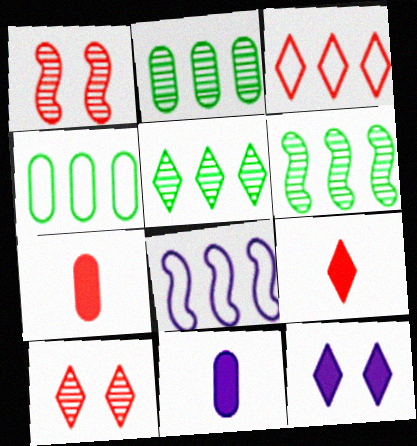[[1, 3, 7], 
[2, 5, 6], 
[3, 4, 8], 
[3, 9, 10]]